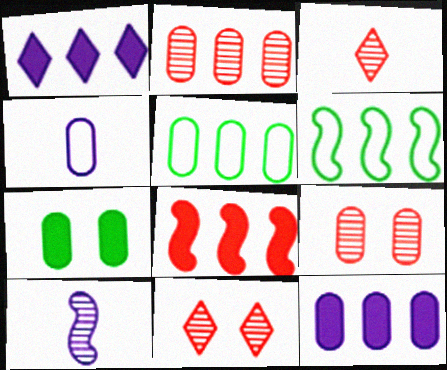[[1, 2, 6], 
[2, 4, 7], 
[2, 5, 12]]